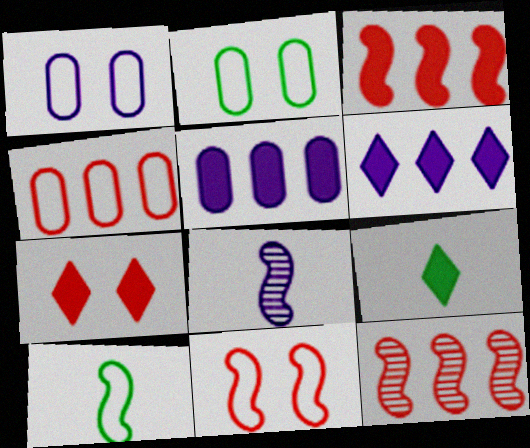[[1, 6, 8], 
[1, 9, 12], 
[6, 7, 9]]